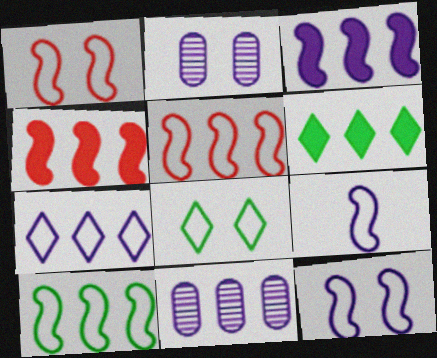[[1, 9, 10], 
[3, 7, 11], 
[5, 6, 11]]